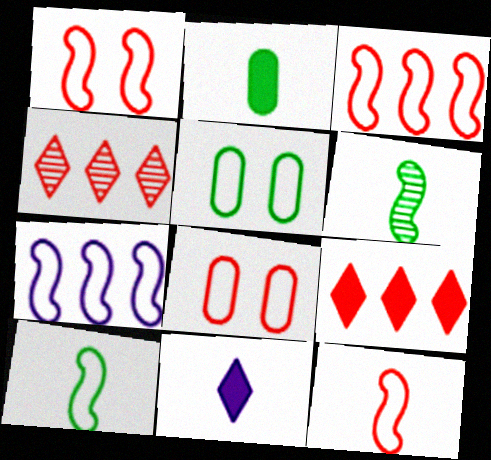[[1, 3, 12], 
[1, 7, 10]]